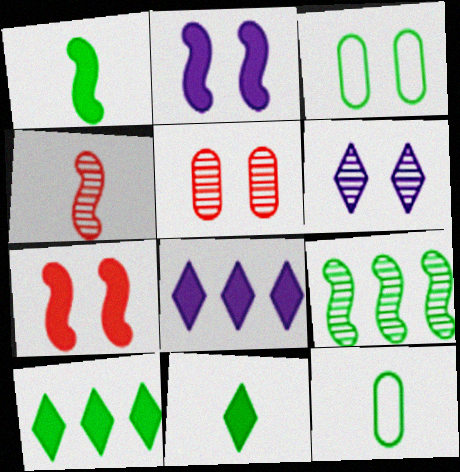[[3, 4, 8], 
[3, 6, 7], 
[3, 9, 11]]